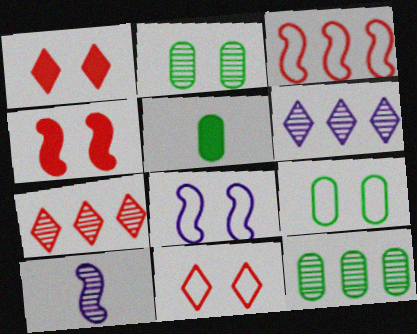[[1, 2, 8], 
[2, 7, 10], 
[5, 7, 8], 
[5, 9, 12], 
[8, 9, 11]]